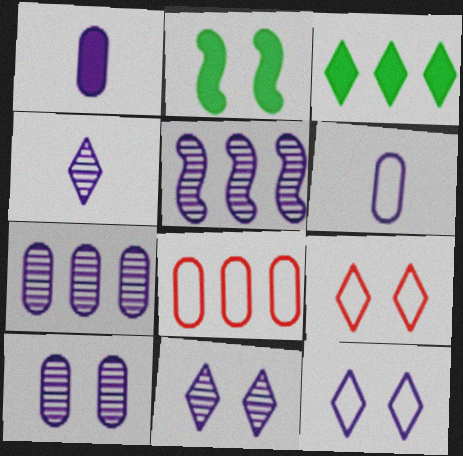[[1, 5, 12], 
[2, 4, 8], 
[2, 9, 10], 
[3, 4, 9], 
[3, 5, 8], 
[4, 5, 10]]